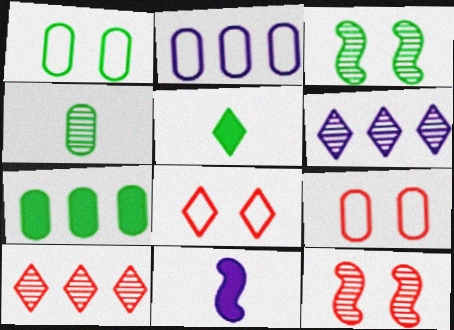[[1, 4, 7], 
[1, 10, 11], 
[2, 5, 12], 
[4, 6, 12], 
[5, 6, 8]]